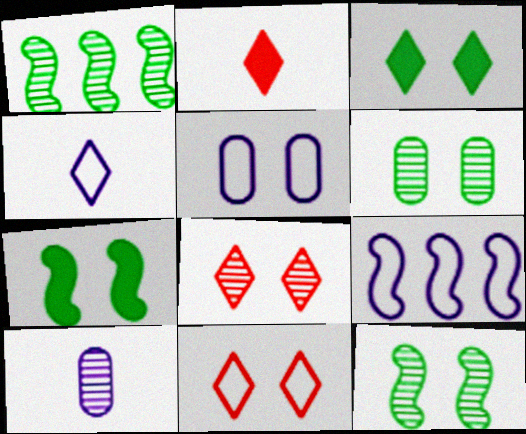[[1, 2, 5], 
[1, 8, 10], 
[2, 6, 9], 
[4, 5, 9], 
[5, 7, 8]]